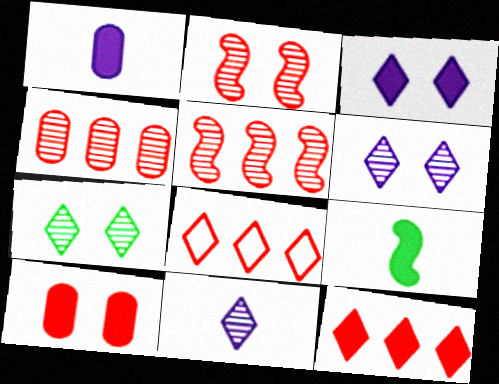[]